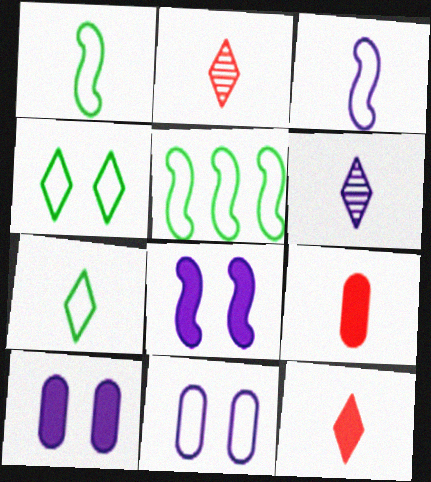[[1, 6, 9], 
[2, 5, 10], 
[6, 7, 12]]